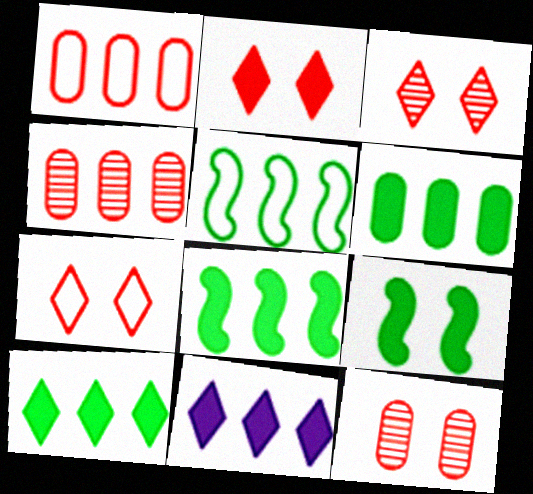[[2, 3, 7], 
[4, 5, 11], 
[6, 8, 10]]